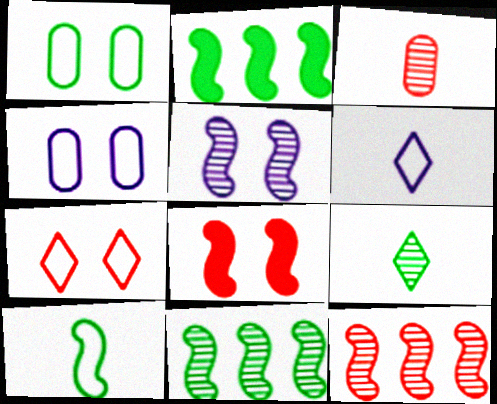[[1, 2, 9]]